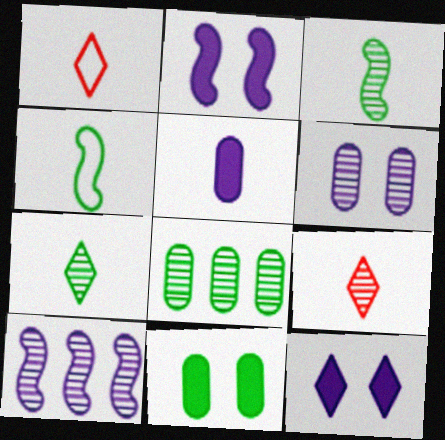[[1, 2, 8], 
[1, 3, 5], 
[1, 10, 11], 
[4, 5, 9]]